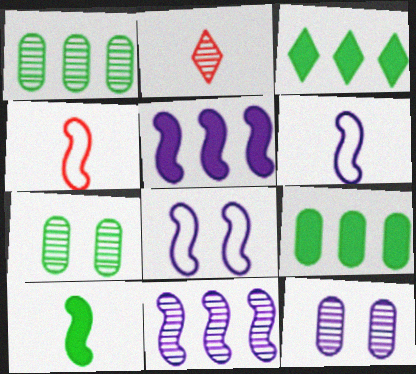[[2, 7, 11], 
[2, 8, 9], 
[3, 4, 12]]